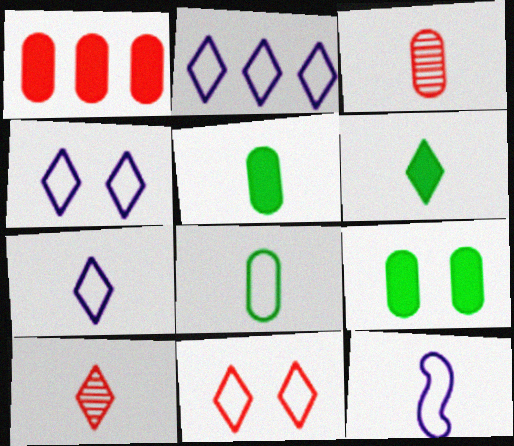[[2, 4, 7], 
[3, 6, 12], 
[5, 10, 12], 
[6, 7, 10]]